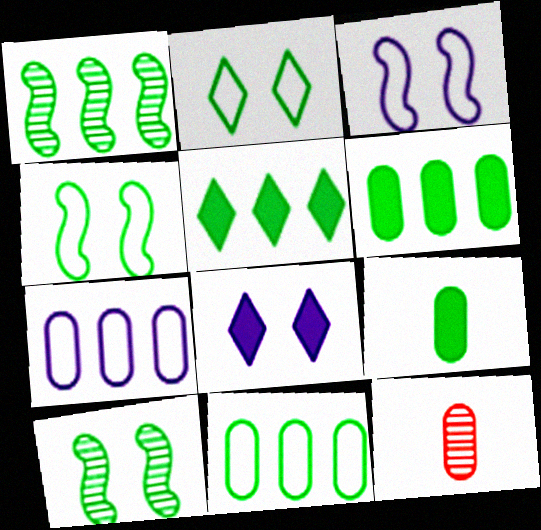[[1, 2, 9], 
[1, 5, 11], 
[3, 5, 12]]